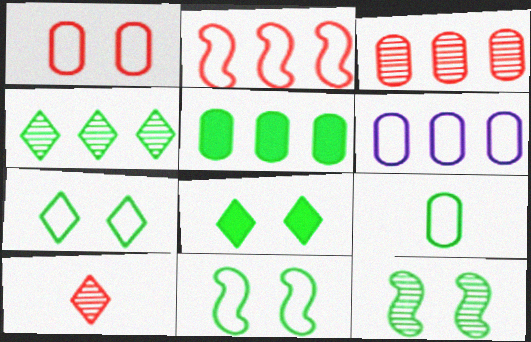[[1, 6, 9], 
[3, 5, 6]]